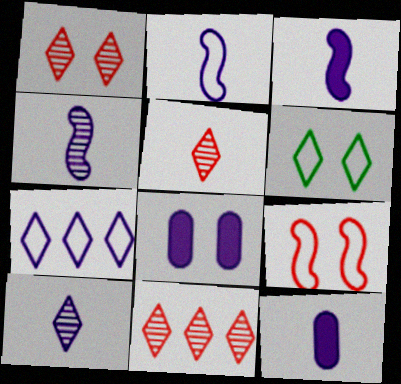[[1, 5, 11], 
[2, 3, 4], 
[2, 10, 12], 
[4, 7, 8]]